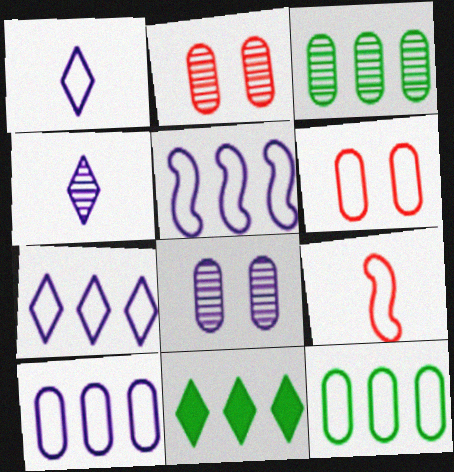[[5, 7, 10], 
[8, 9, 11]]